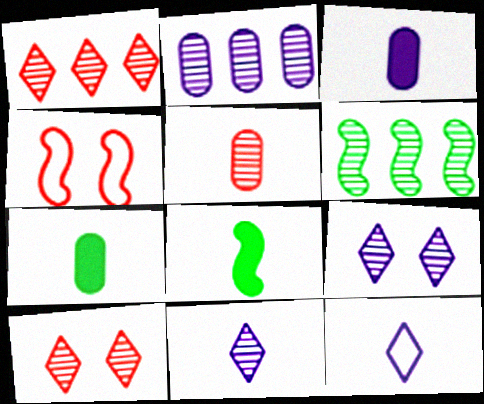[[1, 2, 6], 
[5, 6, 9], 
[5, 8, 12]]